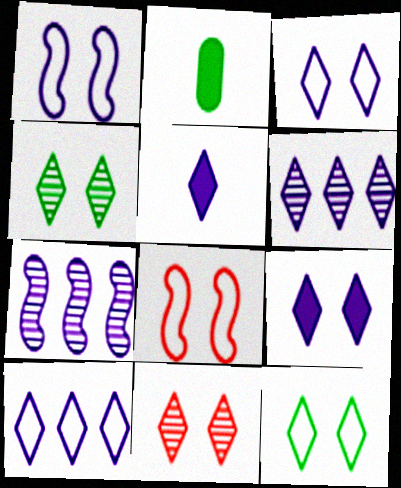[[2, 6, 8], 
[3, 5, 6], 
[9, 11, 12]]